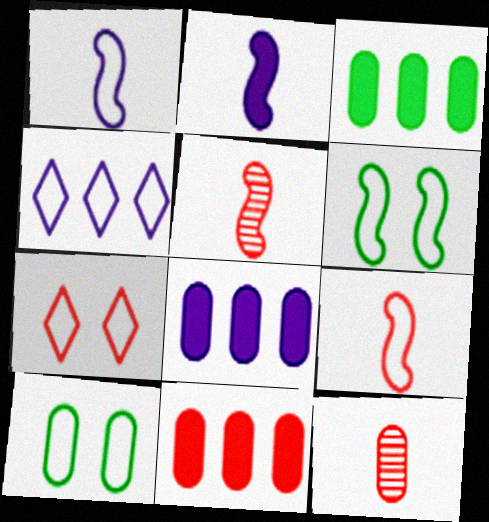[[3, 8, 11], 
[4, 9, 10], 
[5, 7, 11], 
[8, 10, 12]]